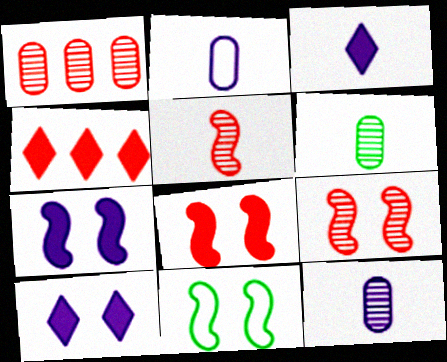[[1, 3, 11], 
[4, 11, 12], 
[7, 9, 11]]